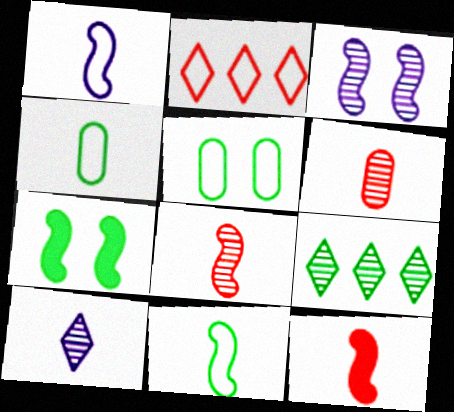[[1, 2, 5], 
[3, 6, 9], 
[4, 7, 9], 
[4, 10, 12]]